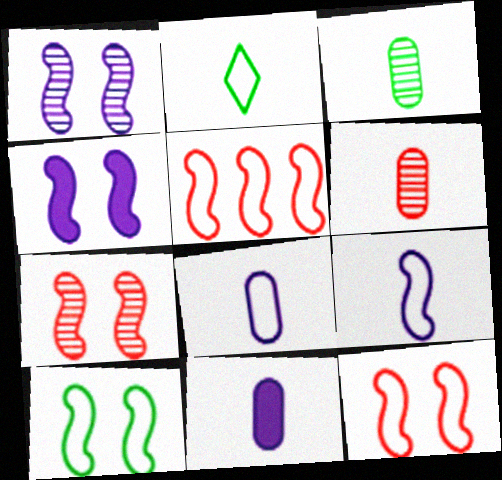[[4, 7, 10], 
[5, 9, 10]]